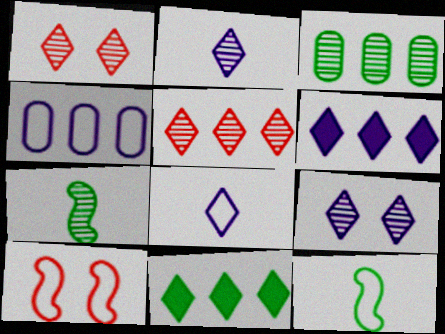[[1, 8, 11], 
[6, 8, 9]]